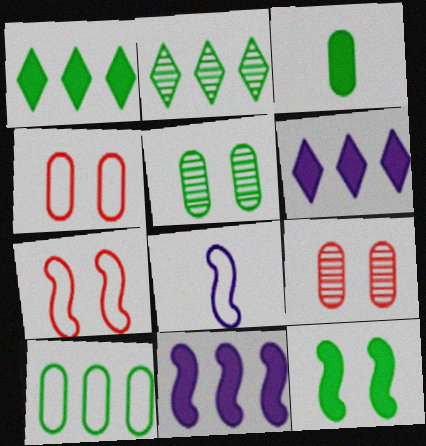[[1, 3, 12], 
[1, 8, 9], 
[3, 5, 10]]